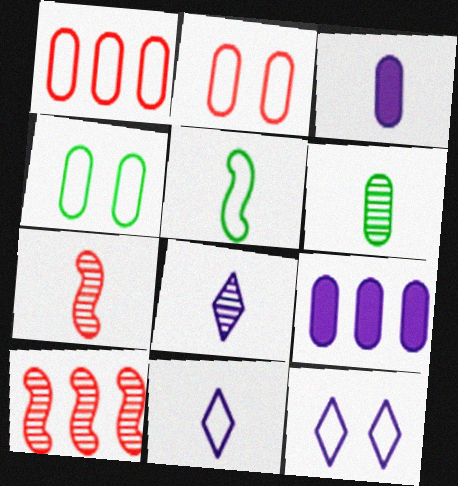[[1, 5, 12], 
[2, 6, 9], 
[6, 7, 8]]